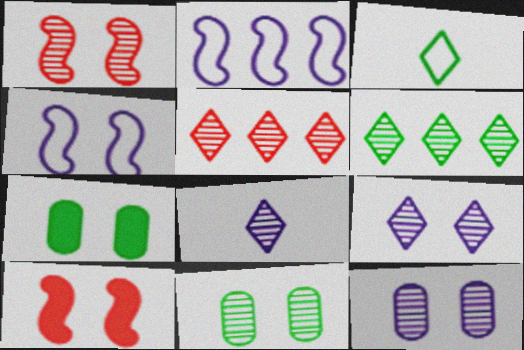[[1, 9, 11]]